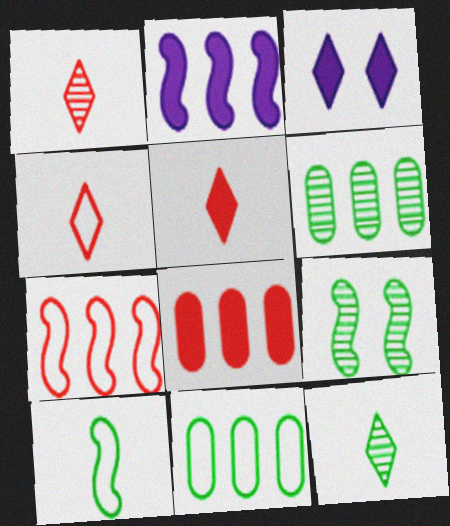[[1, 4, 5], 
[6, 9, 12]]